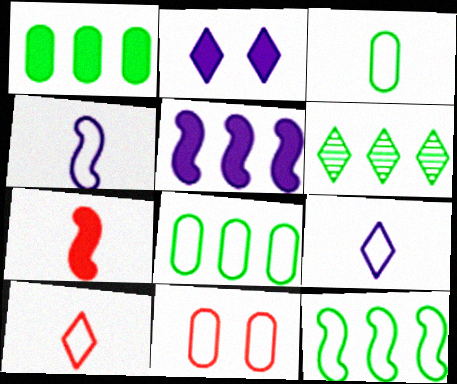[[1, 2, 7], 
[1, 6, 12], 
[2, 6, 10], 
[3, 4, 10], 
[9, 11, 12]]